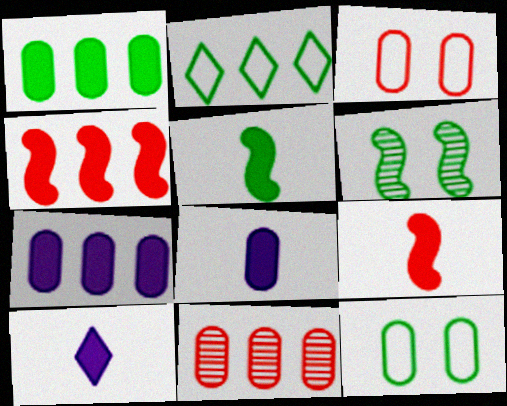[[8, 11, 12]]